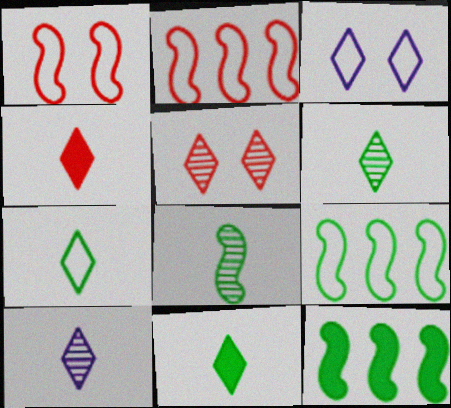[[4, 7, 10], 
[6, 7, 11]]